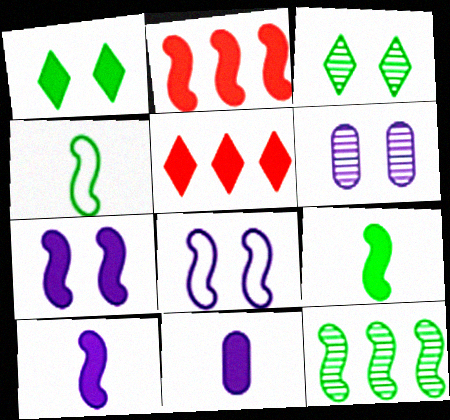[[1, 2, 11], 
[2, 7, 9], 
[4, 5, 6]]